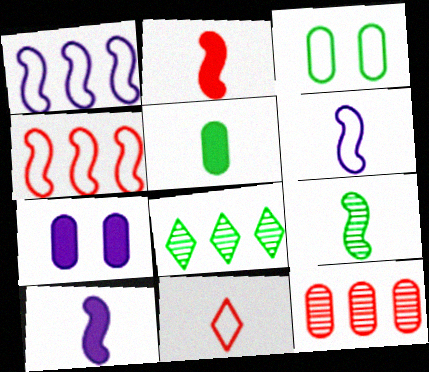[[1, 3, 11], 
[2, 6, 9]]